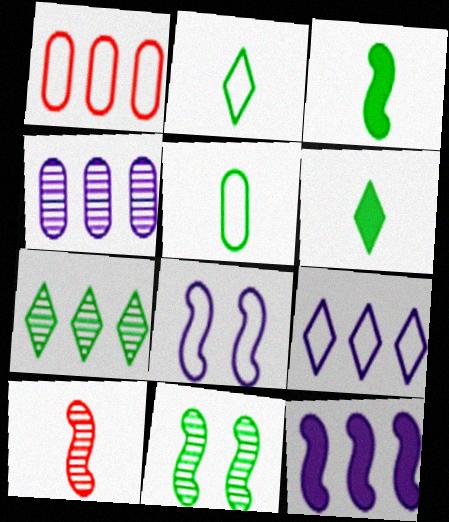[[1, 2, 8], 
[1, 7, 12], 
[4, 9, 12]]